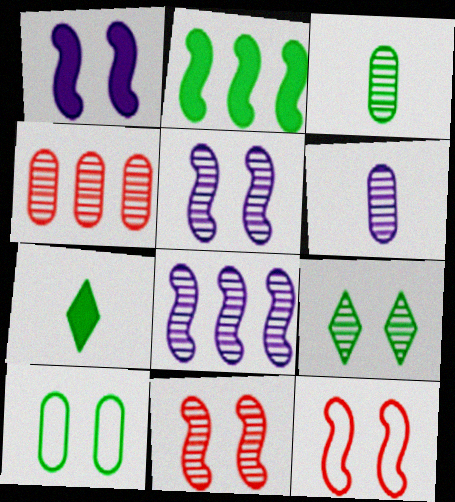[]